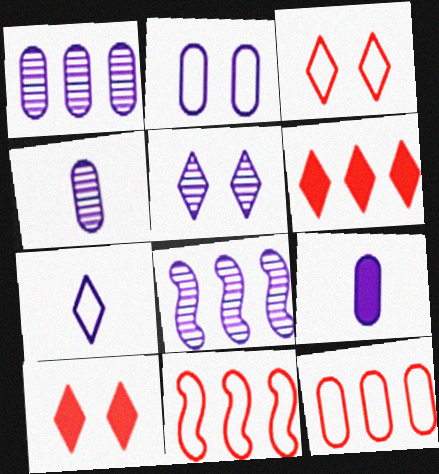[[1, 2, 9], 
[4, 5, 8]]